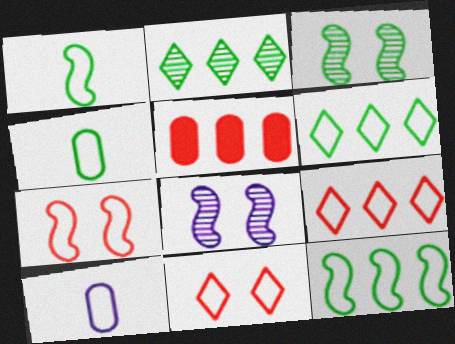[[6, 7, 10], 
[10, 11, 12]]